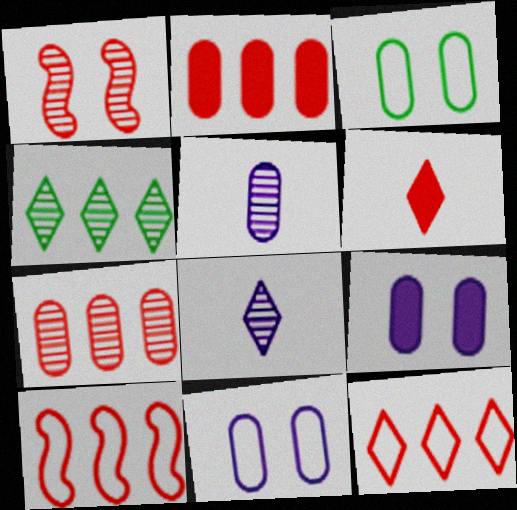[[1, 4, 5], 
[2, 3, 5]]